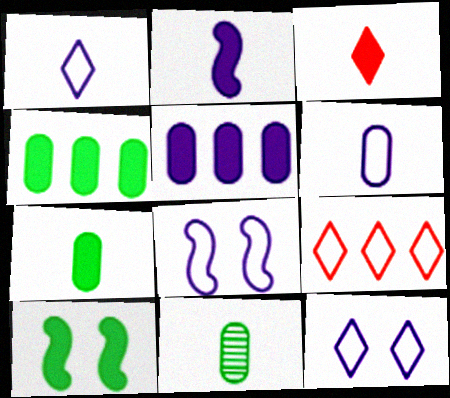[[2, 3, 7], 
[3, 5, 10]]